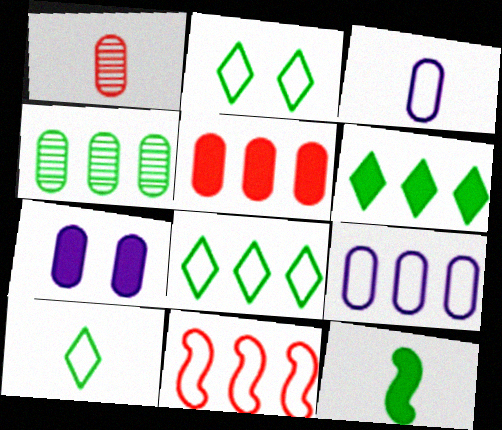[[2, 3, 11], 
[2, 4, 12], 
[2, 8, 10], 
[4, 5, 9], 
[8, 9, 11]]